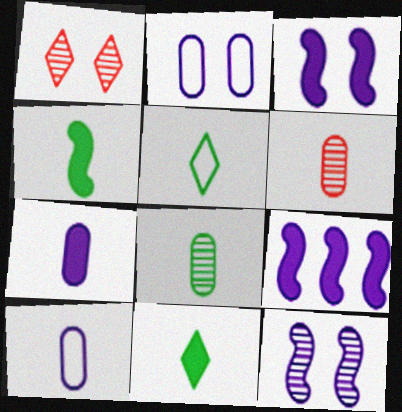[[4, 5, 8]]